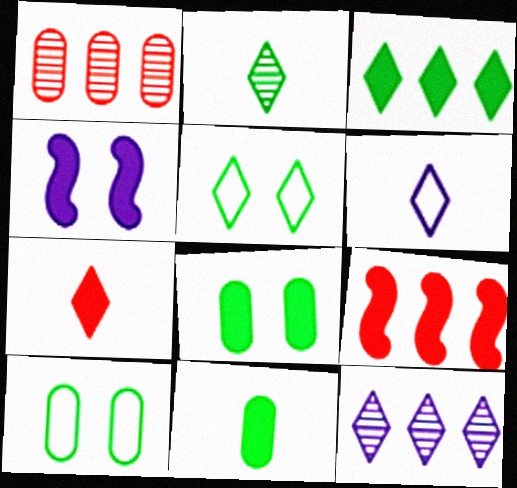[[2, 3, 5], 
[2, 6, 7], 
[5, 7, 12]]